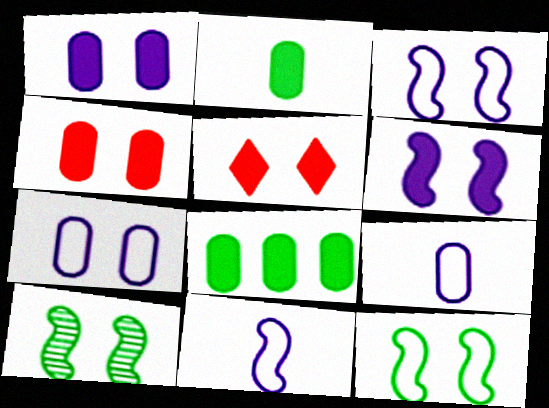[[5, 7, 10]]